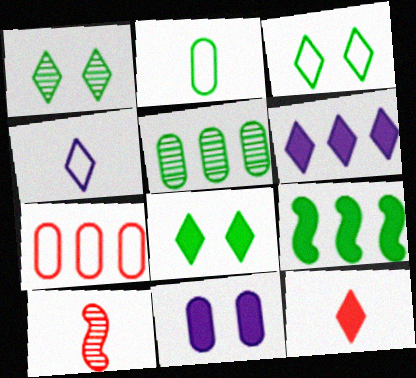[[1, 2, 9], 
[1, 3, 8], 
[6, 8, 12], 
[9, 11, 12]]